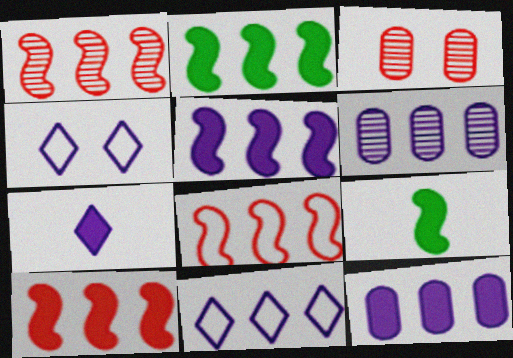[[1, 8, 10], 
[2, 5, 10], 
[3, 9, 11], 
[5, 6, 11]]